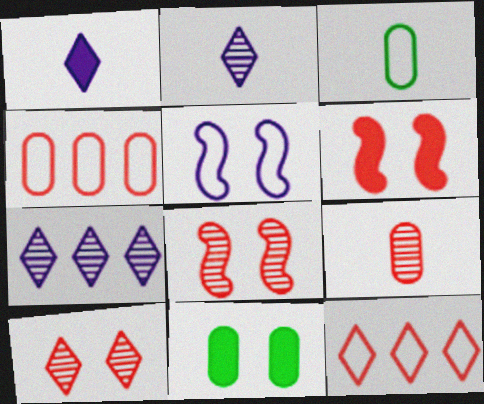[[3, 5, 12], 
[3, 6, 7], 
[5, 10, 11], 
[6, 9, 12]]